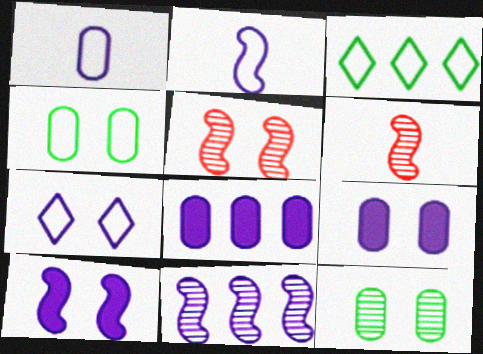[[2, 10, 11], 
[3, 6, 9]]